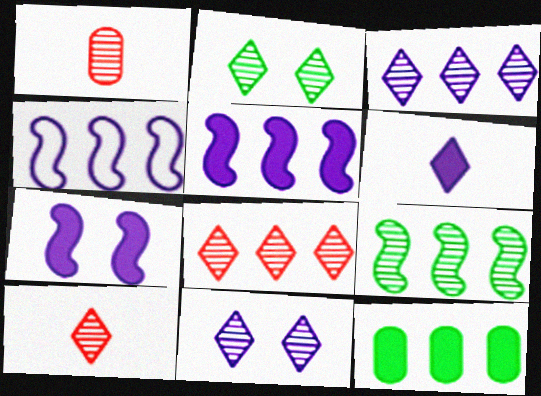[[1, 9, 11], 
[2, 3, 10], 
[4, 8, 12]]